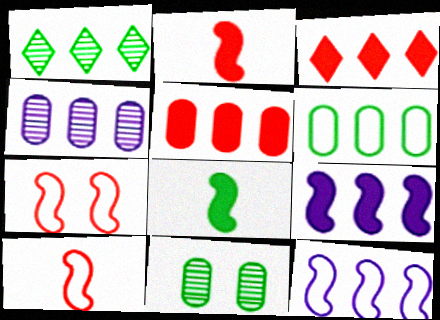[[1, 5, 12], 
[4, 5, 6]]